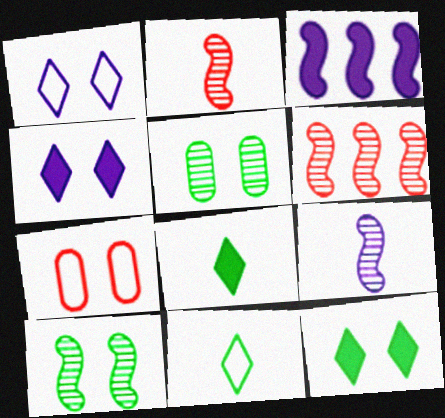[[4, 7, 10], 
[6, 9, 10]]